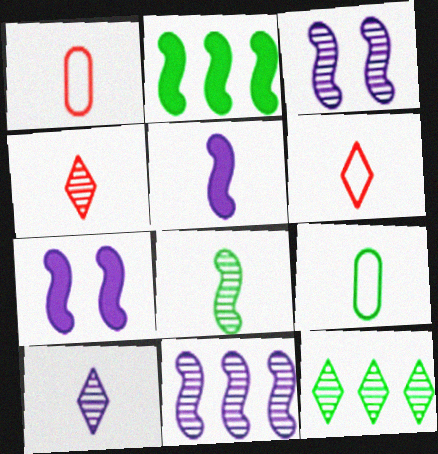[[1, 7, 12], 
[4, 5, 9]]